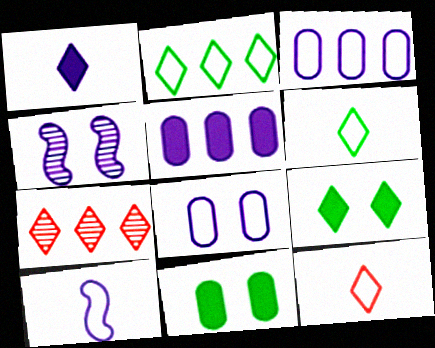[[1, 3, 4], 
[7, 10, 11]]